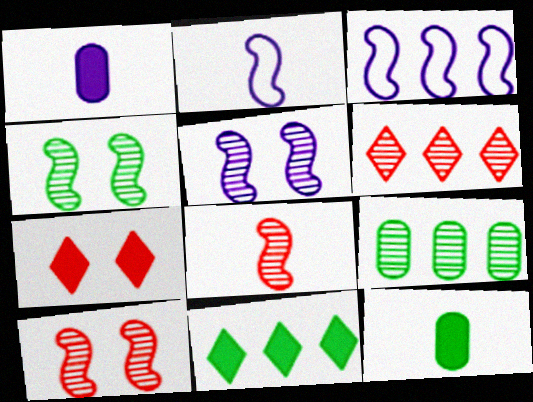[[2, 7, 9], 
[4, 5, 10]]